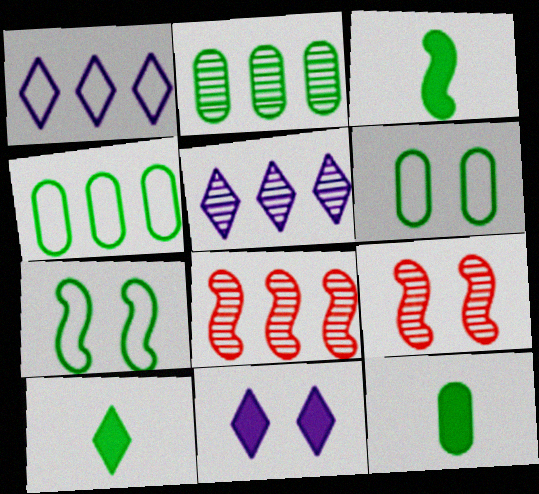[[1, 9, 12], 
[2, 5, 8], 
[2, 6, 12], 
[2, 7, 10], 
[3, 10, 12], 
[6, 9, 11]]